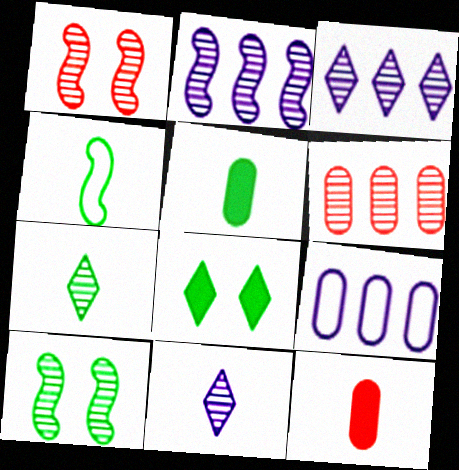[[4, 5, 7], 
[4, 11, 12], 
[6, 10, 11]]